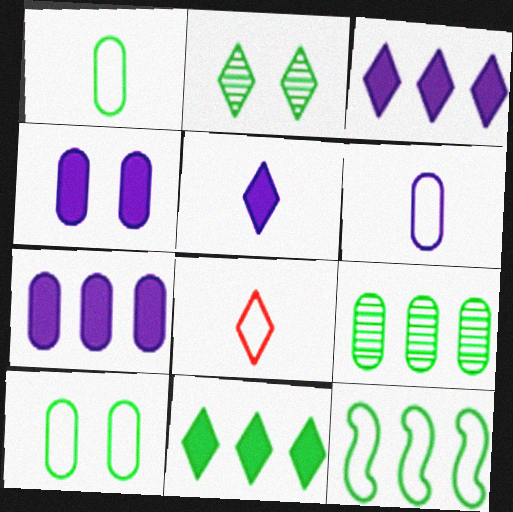[[2, 3, 8], 
[9, 11, 12]]